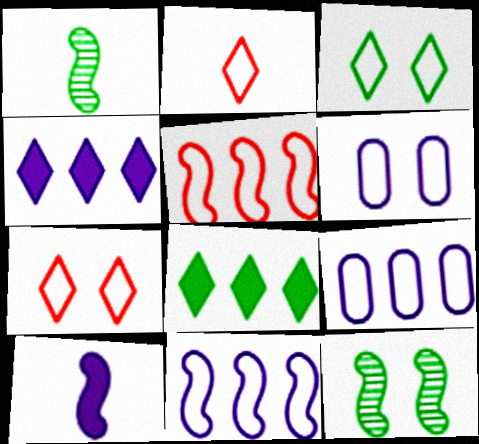[[5, 10, 12]]